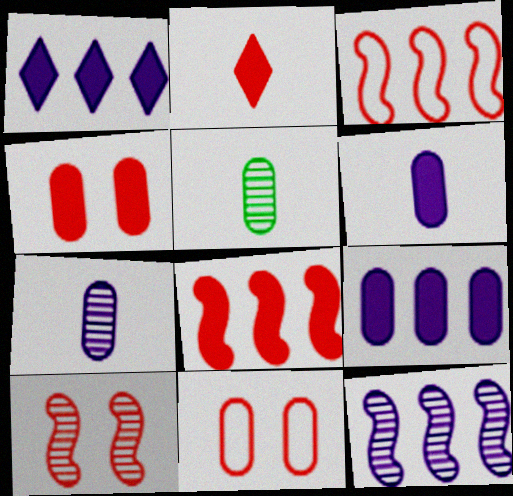[[2, 4, 8], 
[5, 9, 11]]